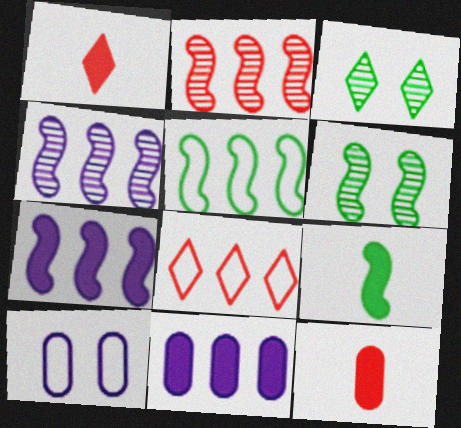[[2, 5, 7], 
[5, 6, 9]]